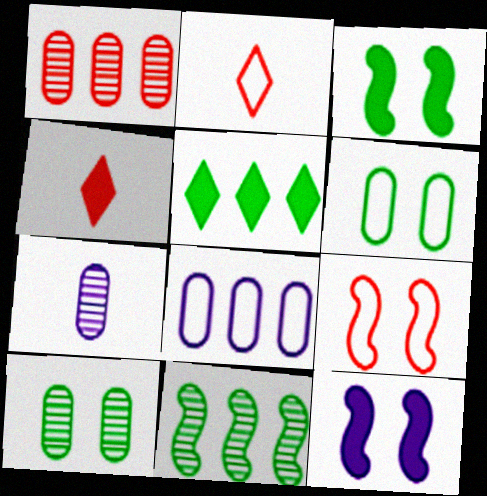[[1, 4, 9], 
[1, 7, 10], 
[5, 7, 9]]